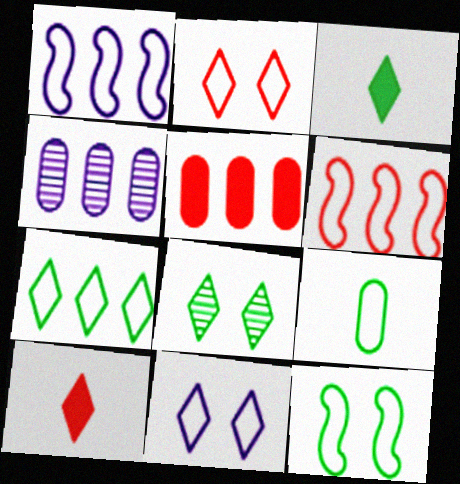[[1, 2, 9], 
[3, 7, 8], 
[4, 10, 12], 
[6, 9, 11], 
[7, 9, 12]]